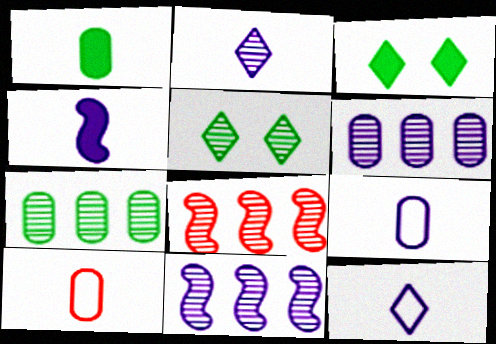[[2, 4, 9], 
[3, 8, 9], 
[3, 10, 11]]